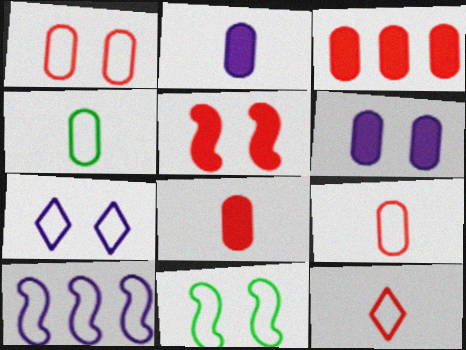[[1, 7, 11]]